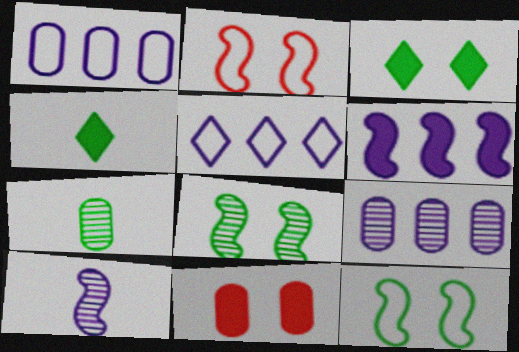[[1, 7, 11], 
[2, 4, 9], 
[4, 6, 11], 
[5, 6, 9]]